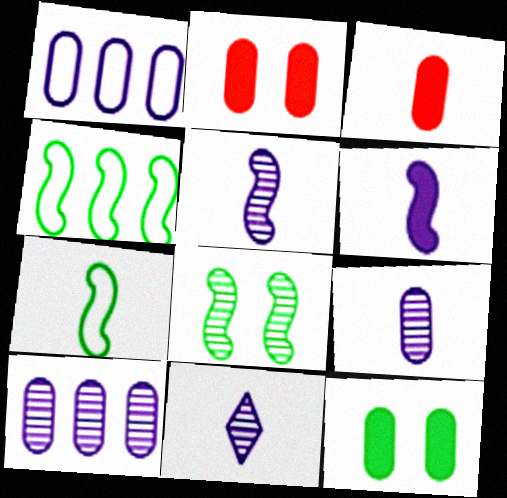[[2, 4, 11], 
[3, 7, 11], 
[5, 9, 11]]